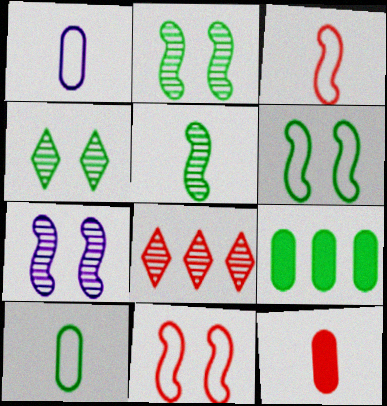[[8, 11, 12]]